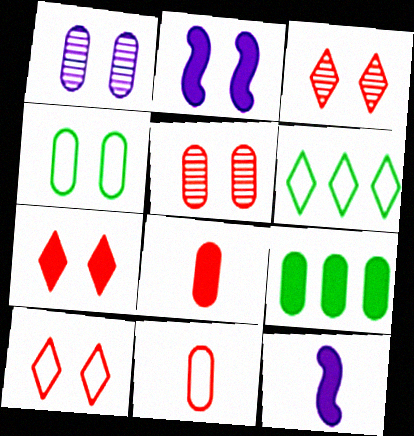[[1, 9, 11], 
[2, 3, 4], 
[3, 7, 10], 
[5, 6, 12], 
[7, 9, 12]]